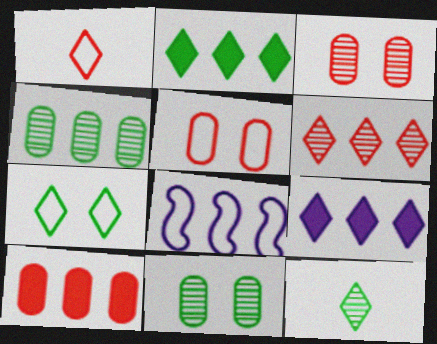[[2, 7, 12]]